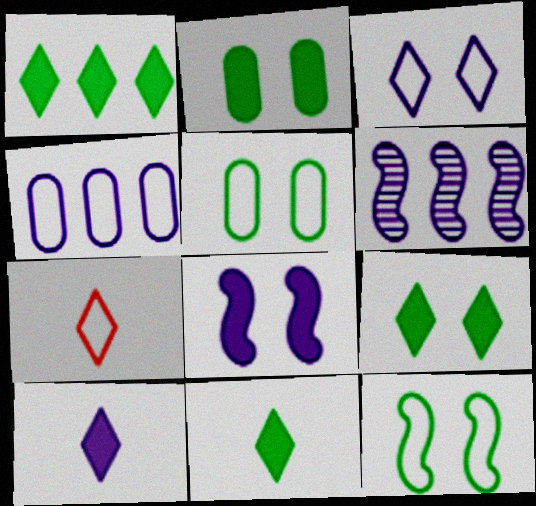[[1, 9, 11], 
[2, 6, 7], 
[4, 7, 12]]